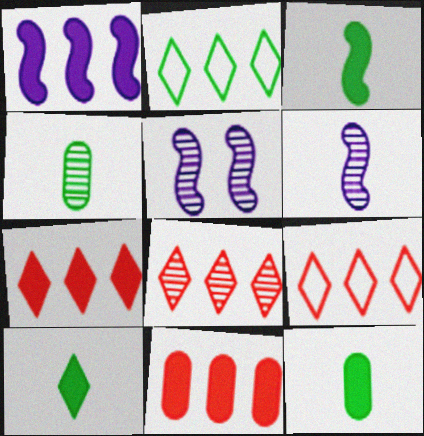[[3, 10, 12], 
[4, 5, 8], 
[5, 9, 12], 
[7, 8, 9]]